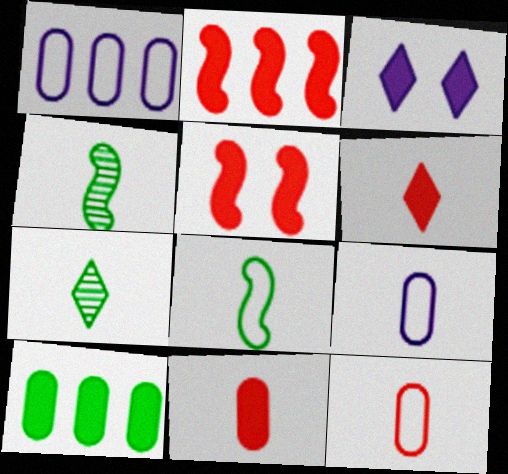[[1, 5, 7], 
[4, 6, 9]]